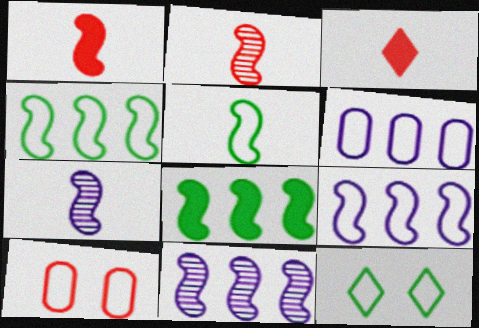[[1, 5, 7]]